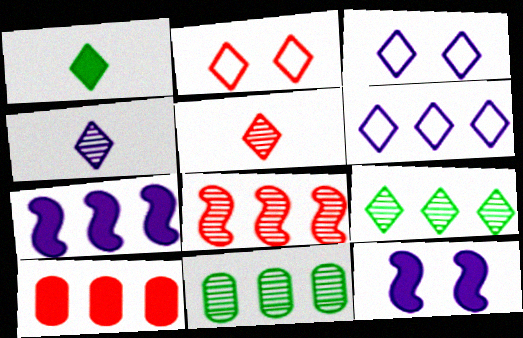[[1, 10, 12]]